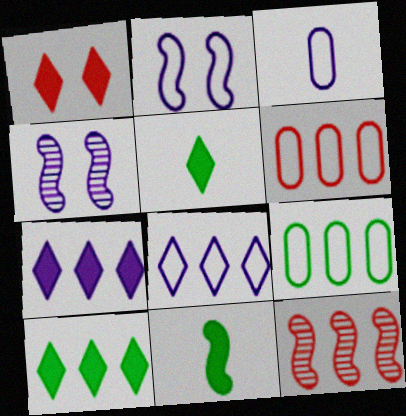[[1, 5, 7], 
[2, 3, 8], 
[2, 11, 12], 
[3, 4, 7], 
[4, 5, 6], 
[7, 9, 12]]